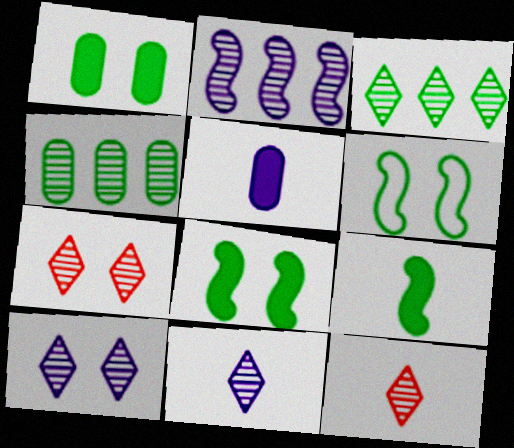[[3, 7, 11], 
[3, 10, 12]]